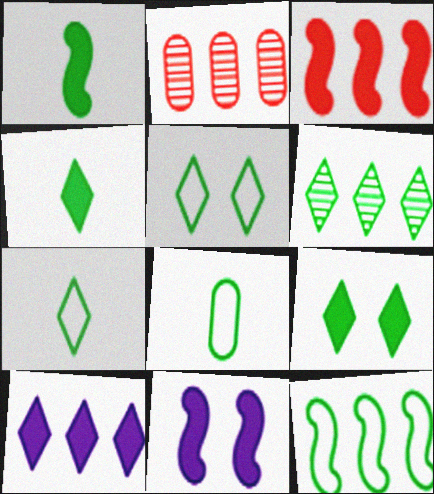[[1, 3, 11], 
[2, 7, 11], 
[2, 10, 12], 
[4, 5, 6], 
[5, 8, 12], 
[6, 7, 9]]